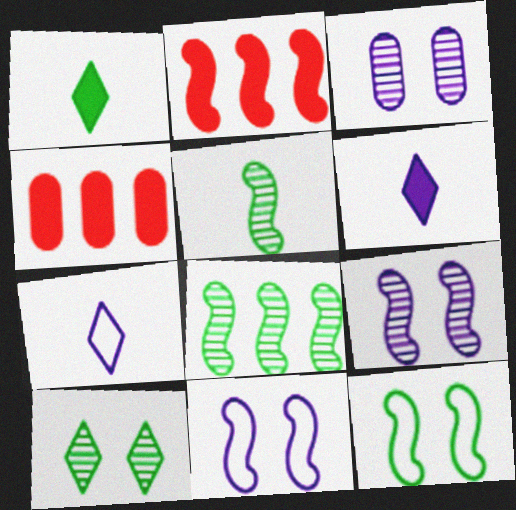[[2, 5, 11]]